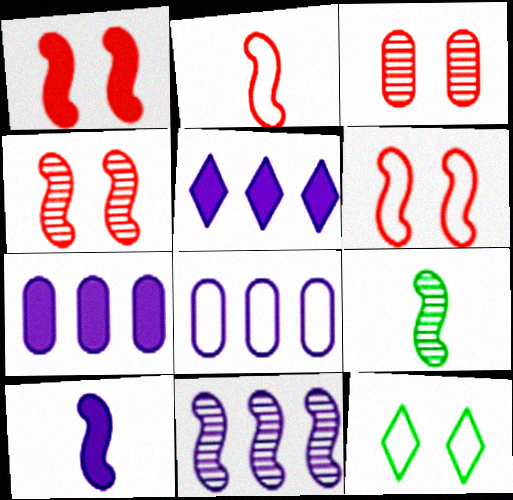[[1, 4, 6], 
[2, 8, 12], 
[2, 9, 10], 
[4, 9, 11], 
[5, 8, 11]]